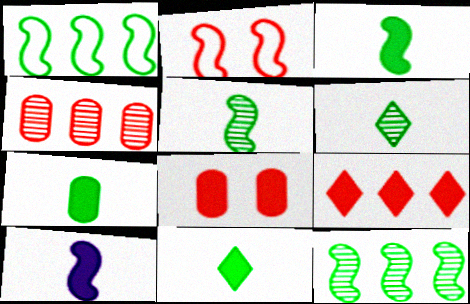[[2, 10, 12], 
[3, 7, 11]]